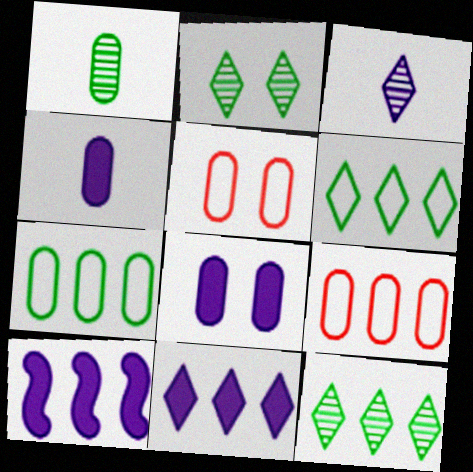[[1, 8, 9], 
[9, 10, 12]]